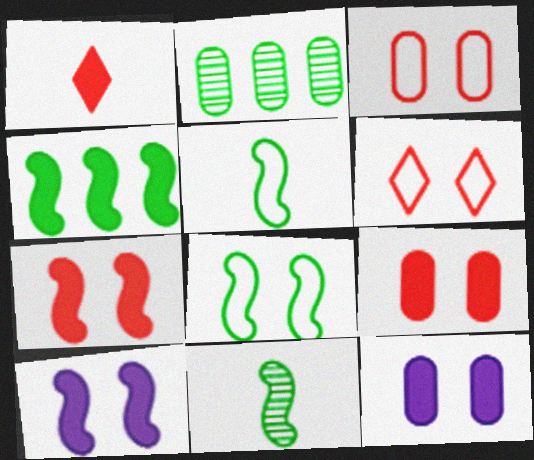[[1, 4, 12], 
[4, 8, 11]]